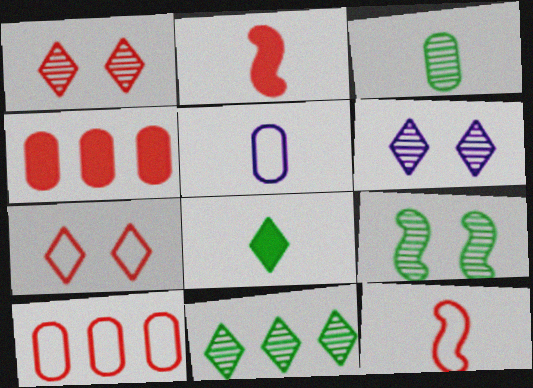[[1, 2, 10], 
[1, 4, 12], 
[3, 9, 11], 
[7, 10, 12]]